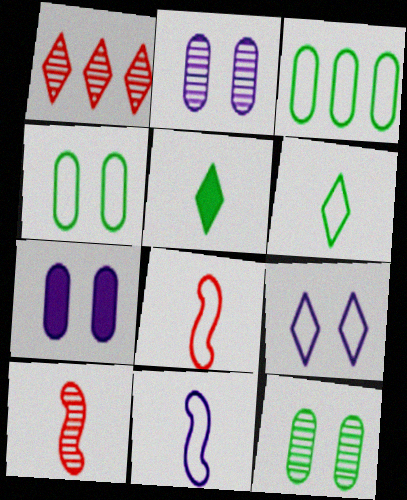[[1, 5, 9], 
[3, 8, 9]]